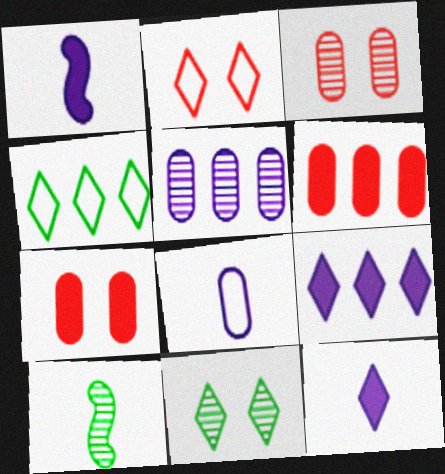[[1, 3, 4]]